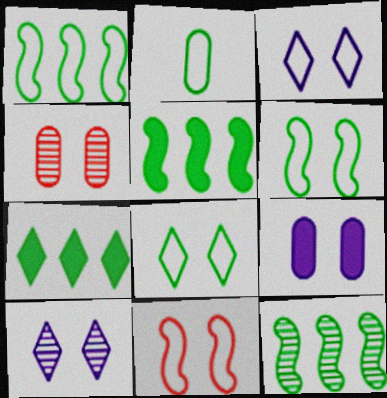[[1, 2, 8], 
[1, 5, 12]]